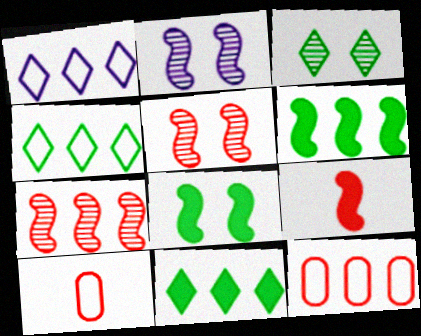[[2, 10, 11]]